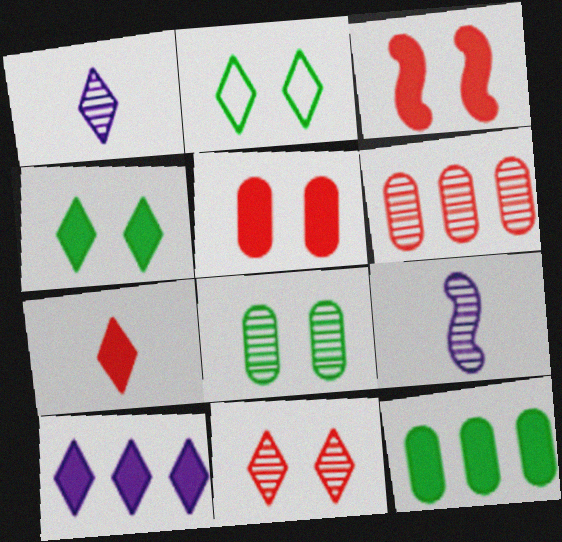[[4, 7, 10]]